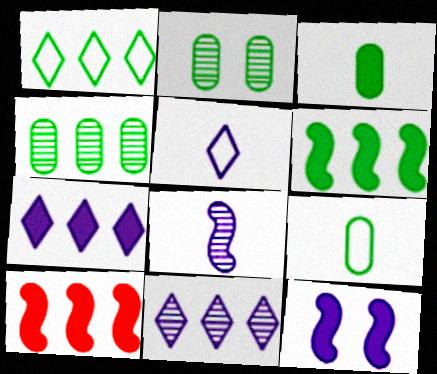[[1, 4, 6], 
[2, 5, 10]]